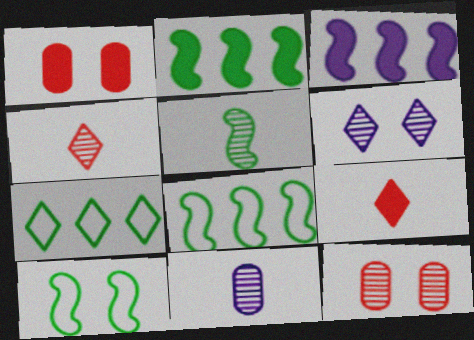[[1, 6, 10], 
[2, 5, 10], 
[4, 5, 11], 
[6, 7, 9]]